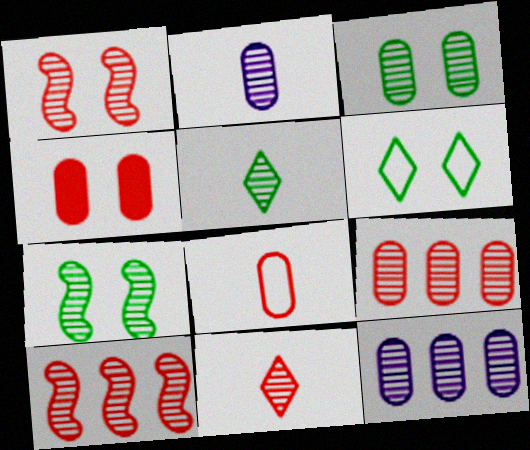[[1, 5, 12], 
[1, 9, 11], 
[2, 3, 9], 
[4, 8, 9], 
[7, 11, 12]]